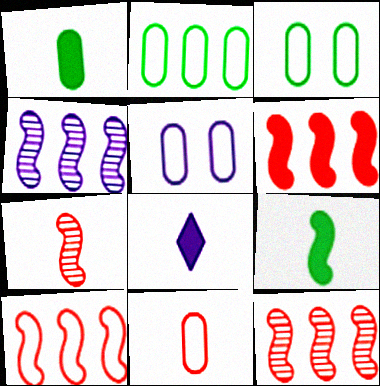[[2, 5, 11], 
[3, 8, 12], 
[4, 5, 8], 
[6, 10, 12]]